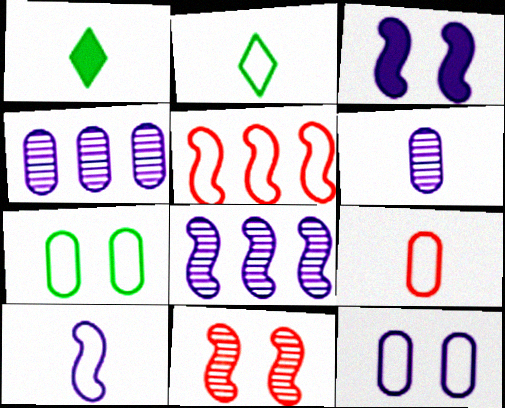[[2, 5, 12], 
[2, 9, 10], 
[3, 8, 10]]